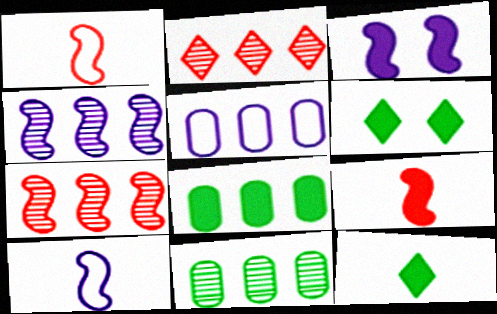[[2, 4, 11], 
[3, 4, 10]]